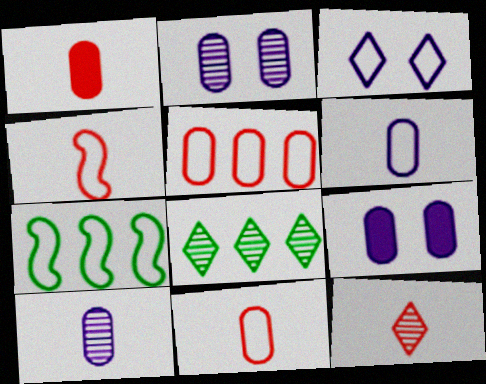[[1, 4, 12], 
[3, 7, 11], 
[4, 8, 9], 
[7, 9, 12]]